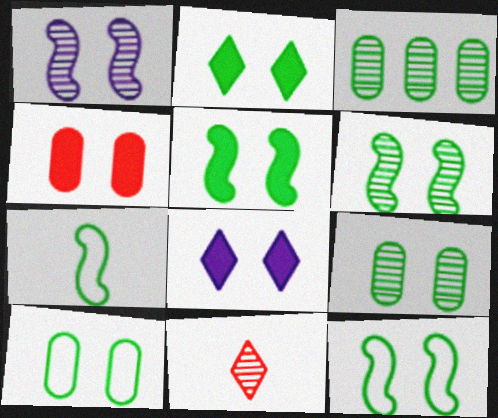[[1, 3, 11], 
[2, 3, 7], 
[2, 6, 10], 
[2, 9, 12], 
[4, 5, 8], 
[5, 6, 12]]